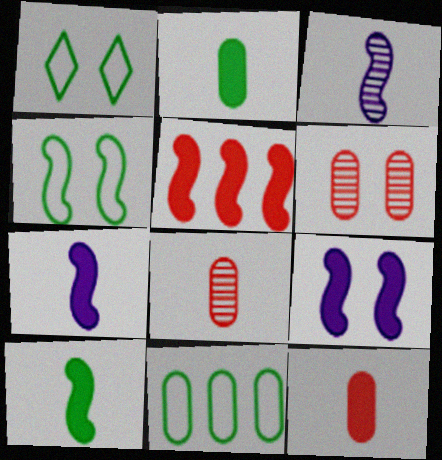[[1, 6, 9], 
[3, 4, 5], 
[5, 9, 10]]